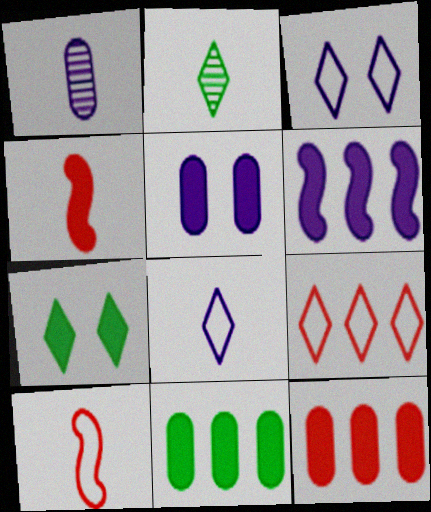[[1, 3, 6]]